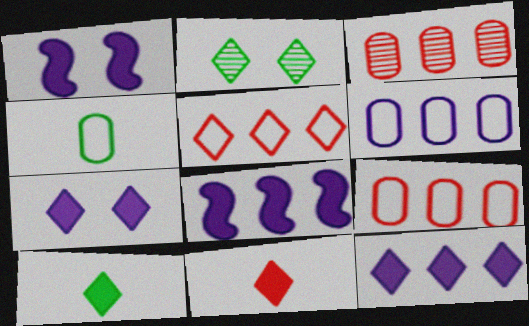[]